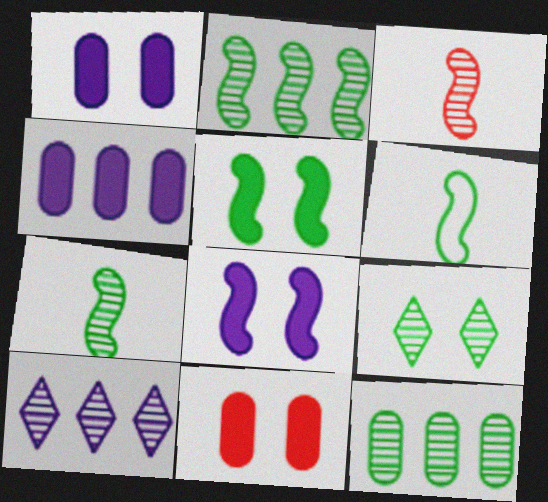[[2, 5, 6], 
[6, 10, 11], 
[7, 9, 12]]